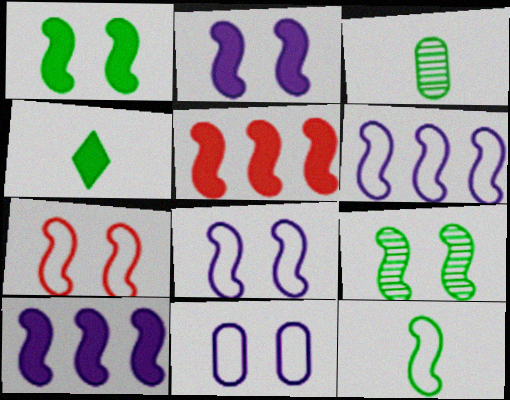[[2, 7, 9], 
[3, 4, 12], 
[6, 7, 12]]